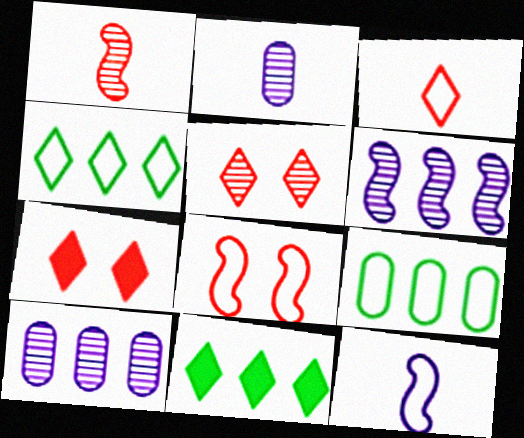[[2, 8, 11]]